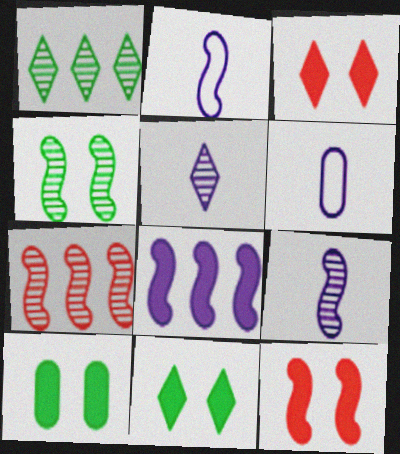[[1, 6, 12], 
[4, 7, 9], 
[6, 7, 11]]